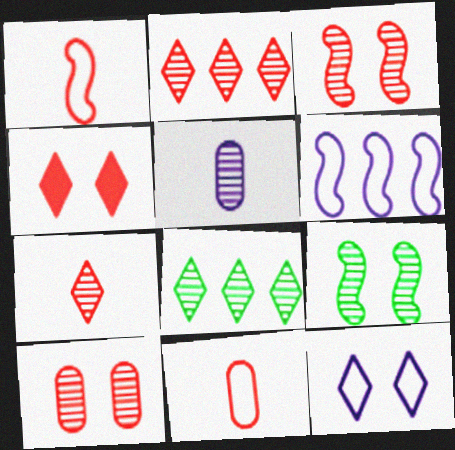[[2, 5, 9], 
[3, 5, 8]]